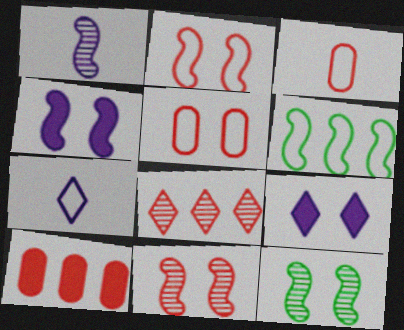[[2, 4, 12], 
[5, 6, 7], 
[5, 9, 12], 
[7, 10, 12]]